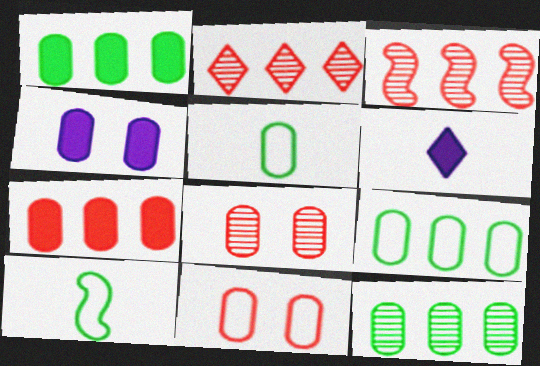[[1, 9, 12], 
[2, 4, 10]]